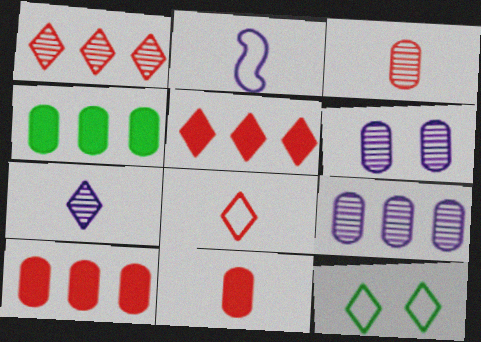[[5, 7, 12]]